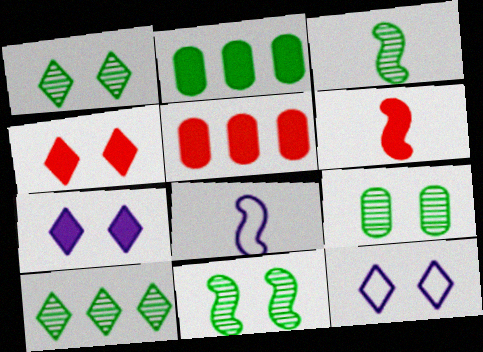[[1, 4, 12], 
[1, 5, 8], 
[1, 9, 11], 
[2, 6, 7], 
[3, 5, 12], 
[3, 6, 8], 
[3, 9, 10], 
[4, 5, 6]]